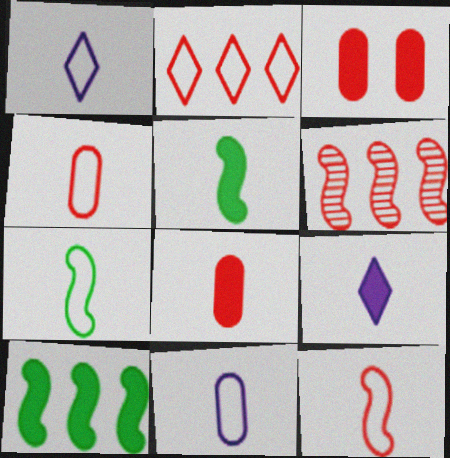[[1, 4, 7], 
[3, 9, 10], 
[5, 8, 9]]